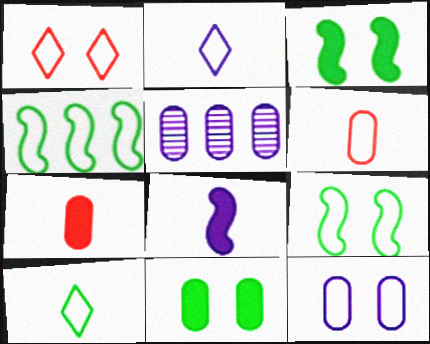[[1, 9, 12], 
[5, 6, 11]]